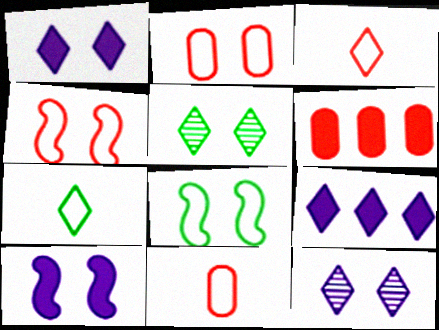[[2, 5, 10], 
[3, 5, 9]]